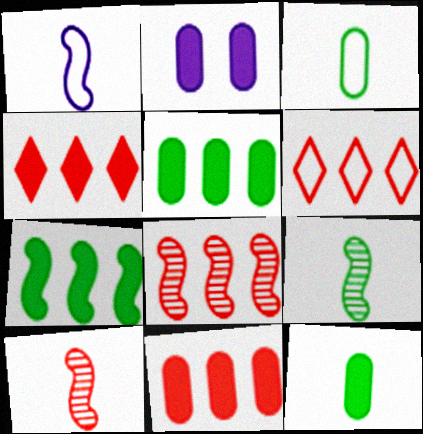[[2, 6, 9], 
[2, 11, 12], 
[6, 8, 11]]